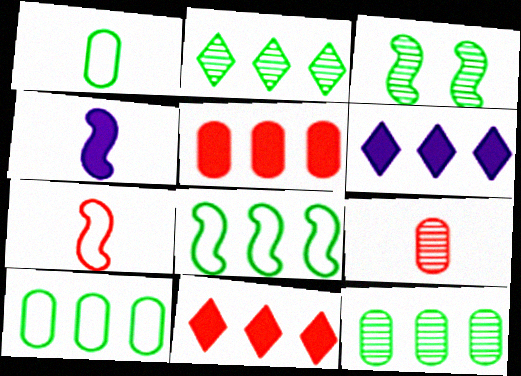[]